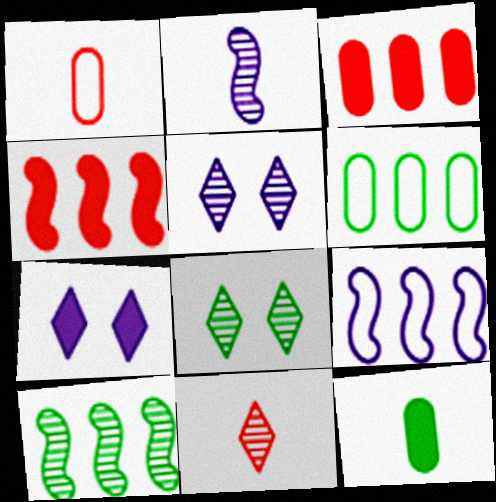[[1, 7, 10], 
[4, 7, 12], 
[4, 9, 10]]